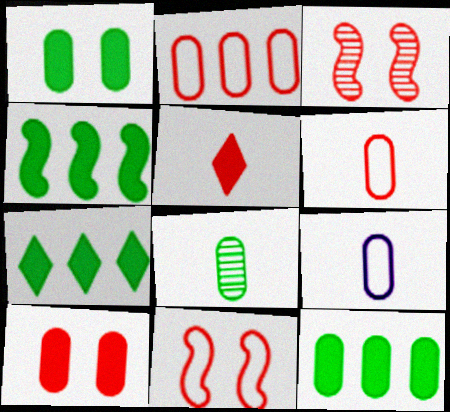[[2, 3, 5], 
[3, 7, 9], 
[4, 7, 12]]